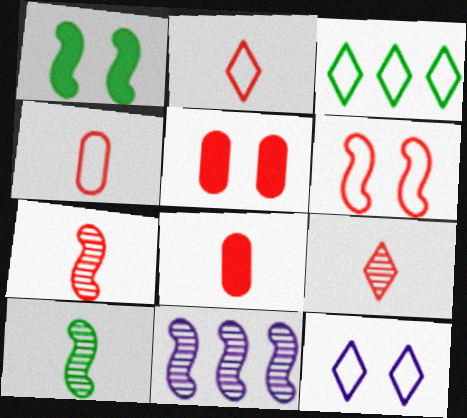[[2, 3, 12], 
[2, 7, 8]]